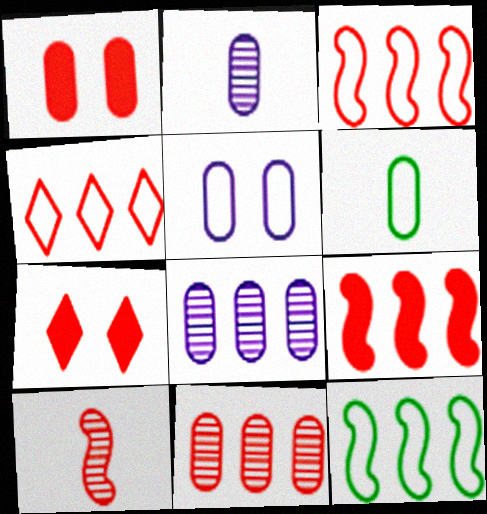[[1, 4, 10], 
[1, 6, 8], 
[2, 7, 12], 
[4, 9, 11]]